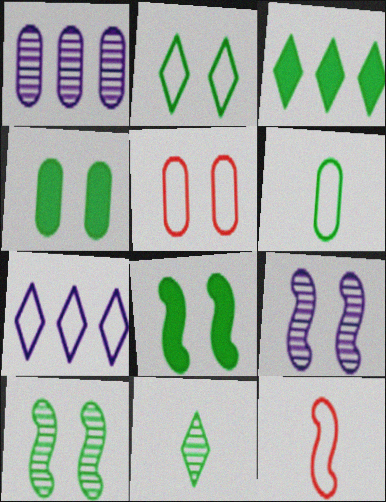[[2, 3, 11], 
[2, 4, 10], 
[3, 6, 10]]